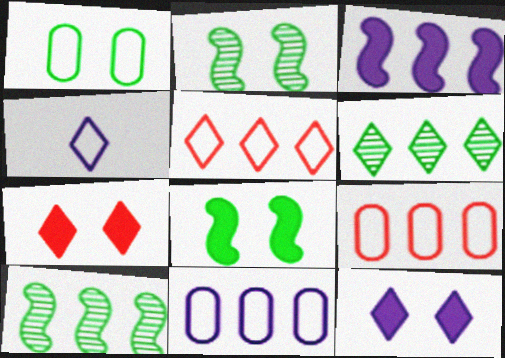[[3, 6, 9], 
[4, 6, 7]]